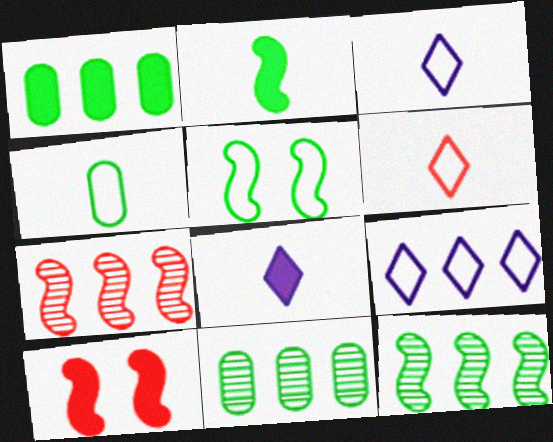[[1, 7, 9], 
[1, 8, 10], 
[2, 5, 12], 
[3, 10, 11]]